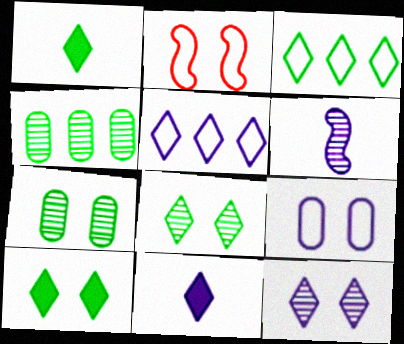[[1, 3, 8], 
[2, 4, 11], 
[5, 11, 12]]